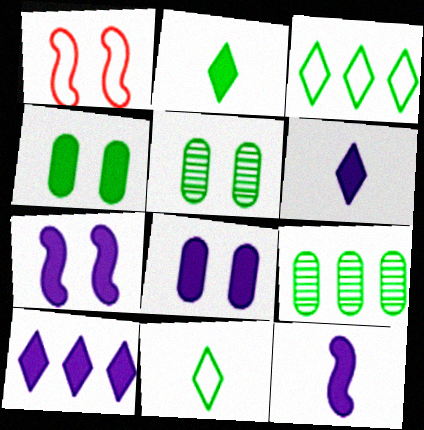[[1, 6, 9], 
[8, 10, 12]]